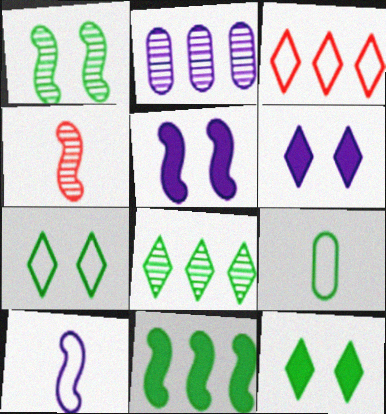[[2, 3, 11], 
[2, 6, 10]]